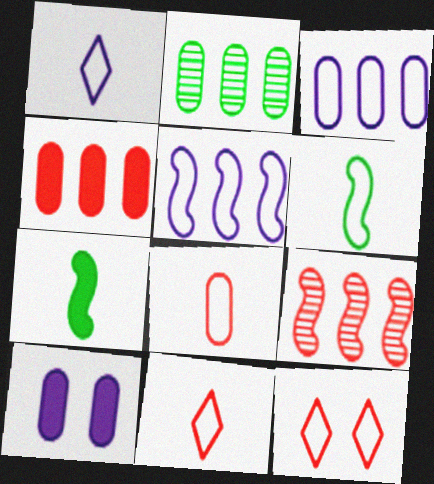[[1, 6, 8], 
[2, 3, 4], 
[2, 8, 10], 
[3, 6, 12]]